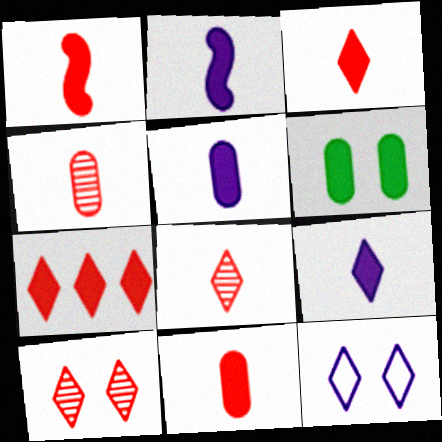[[1, 3, 11], 
[2, 5, 9], 
[2, 6, 7]]